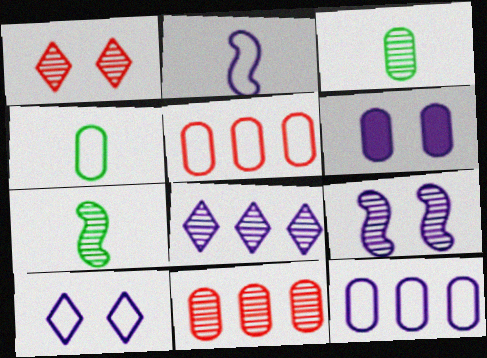[[2, 6, 8], 
[2, 10, 12], 
[3, 5, 6], 
[4, 6, 11], 
[6, 9, 10]]